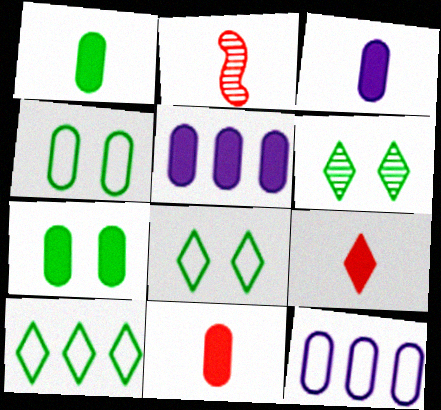[[1, 3, 11], 
[2, 5, 8], 
[5, 7, 11]]